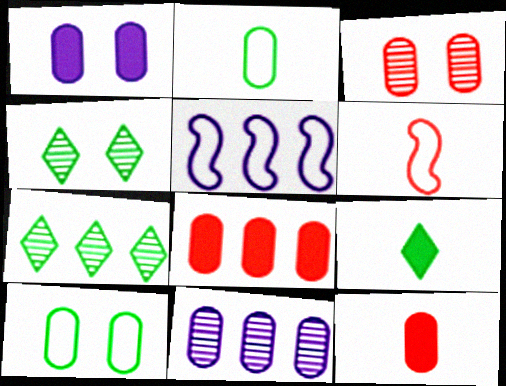[[1, 3, 10], 
[1, 6, 7], 
[3, 5, 9], 
[4, 5, 12], 
[5, 7, 8], 
[10, 11, 12]]